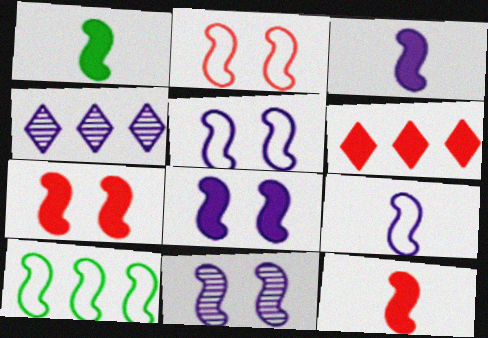[[1, 3, 12], 
[2, 9, 10], 
[5, 8, 11], 
[10, 11, 12]]